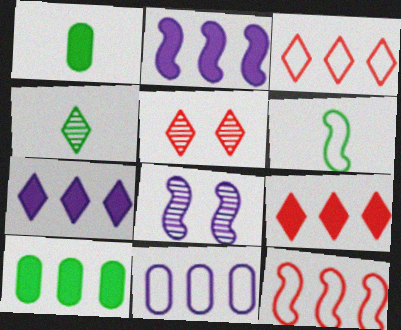[[1, 3, 8], 
[1, 4, 6], 
[2, 9, 10]]